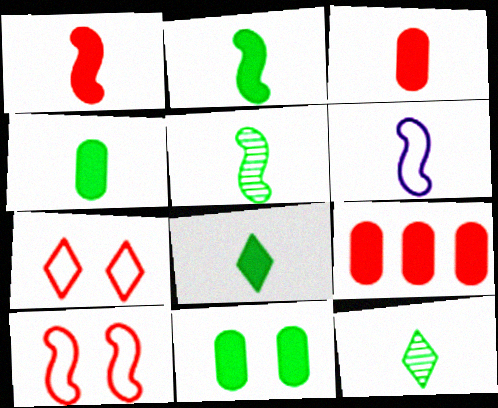[[1, 5, 6], 
[2, 4, 8], 
[3, 6, 12]]